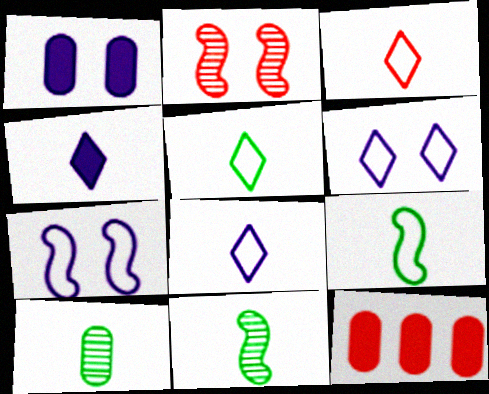[[2, 3, 12], 
[3, 5, 8], 
[6, 11, 12]]